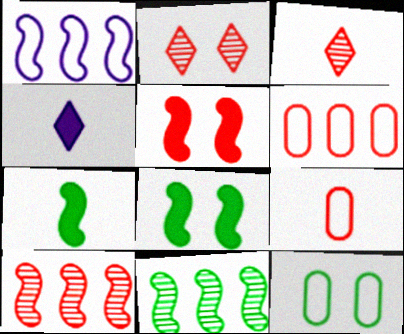[[3, 5, 6], 
[4, 10, 12]]